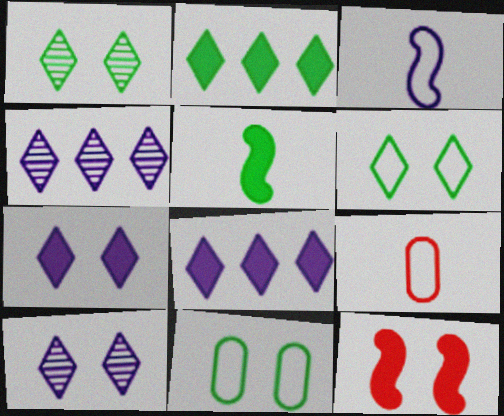[[10, 11, 12]]